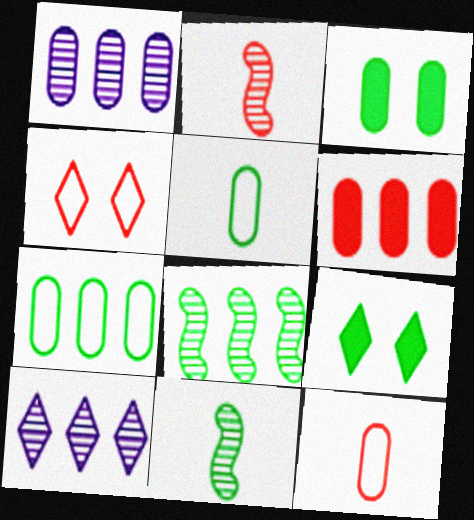[[1, 3, 12], 
[1, 6, 7], 
[2, 4, 6], 
[5, 8, 9], 
[7, 9, 11]]